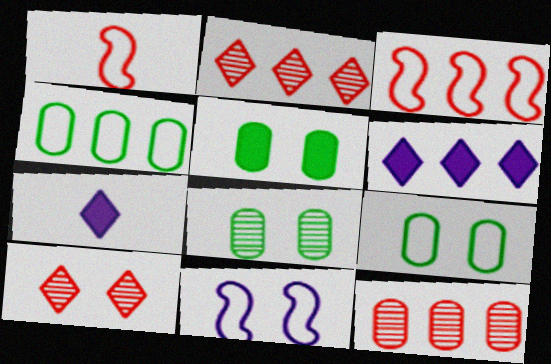[[1, 6, 8], 
[3, 7, 8], 
[5, 8, 9], 
[5, 10, 11]]